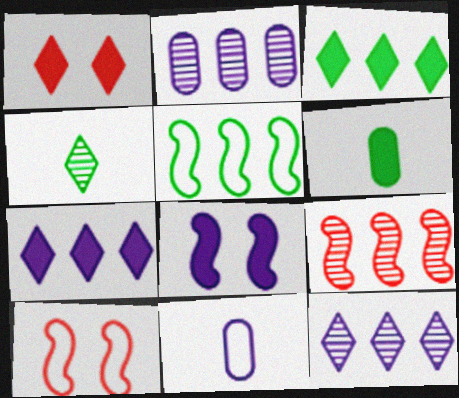[[6, 10, 12], 
[8, 11, 12]]